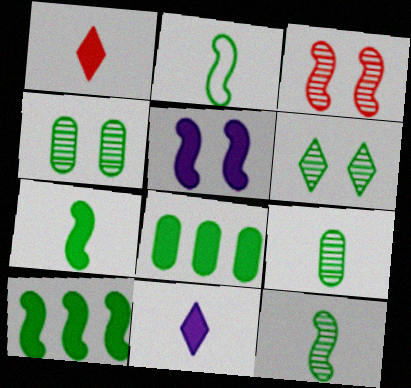[[1, 5, 8], 
[2, 6, 8], 
[2, 7, 12]]